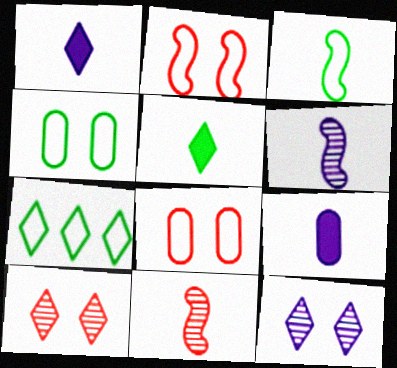[[1, 7, 10], 
[3, 4, 7]]